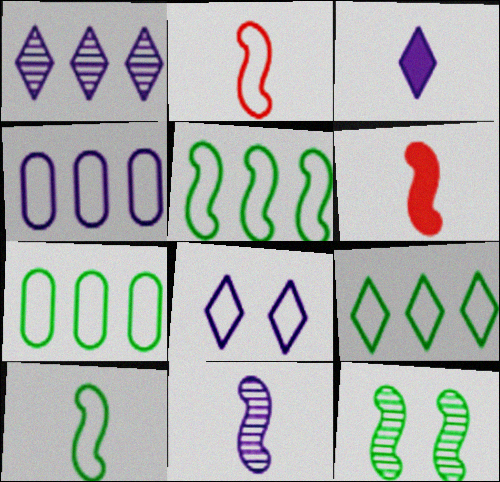[[1, 3, 8], 
[2, 7, 8], 
[5, 7, 9], 
[6, 10, 11]]